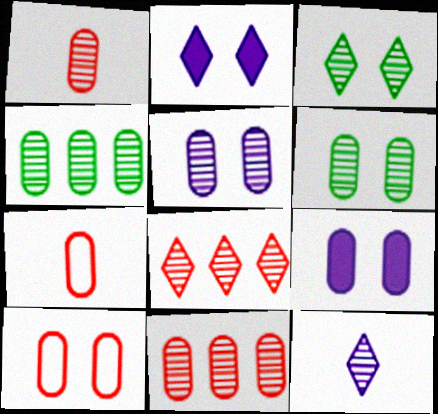[[1, 4, 5], 
[3, 8, 12], 
[4, 7, 9], 
[6, 9, 10]]